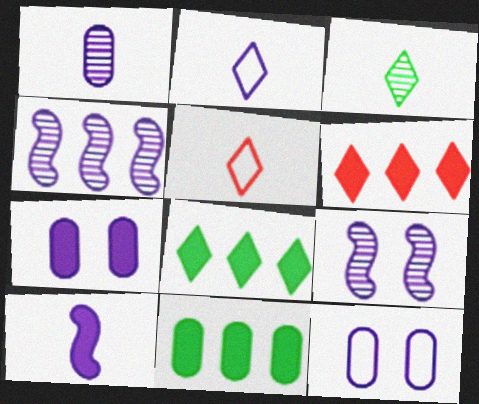[[1, 2, 10], 
[2, 4, 7], 
[5, 9, 11]]